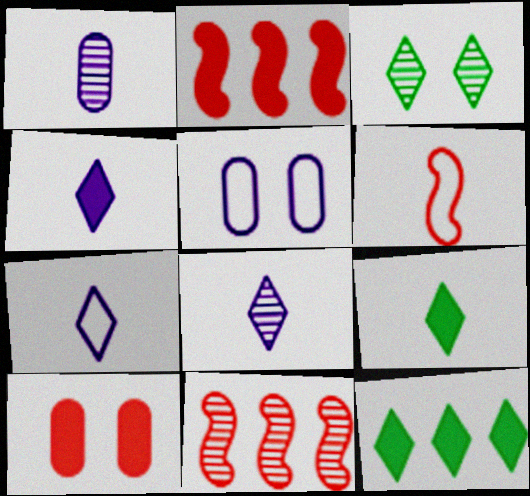[[1, 3, 11], 
[1, 6, 9], 
[4, 7, 8], 
[5, 9, 11]]